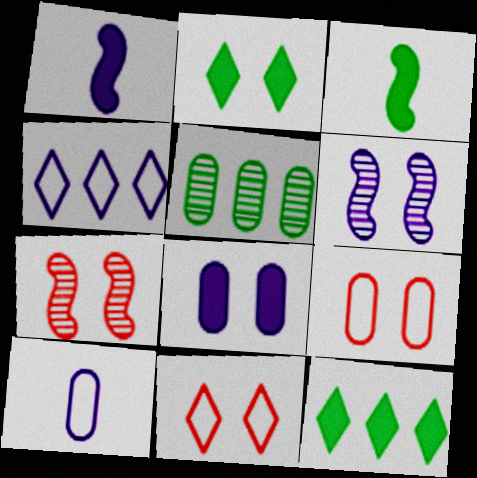[[1, 5, 11], 
[2, 6, 9], 
[7, 10, 12]]